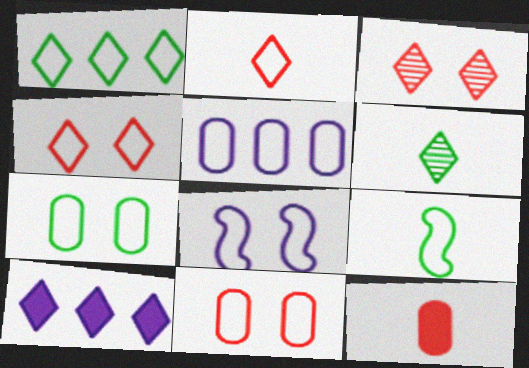[[1, 7, 9], 
[4, 5, 9], 
[4, 6, 10], 
[4, 7, 8]]